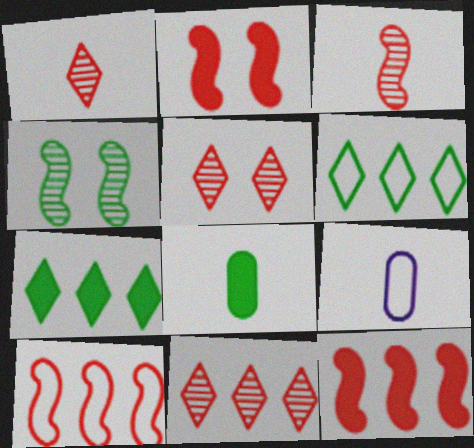[[1, 5, 11], 
[2, 3, 10], 
[4, 6, 8]]